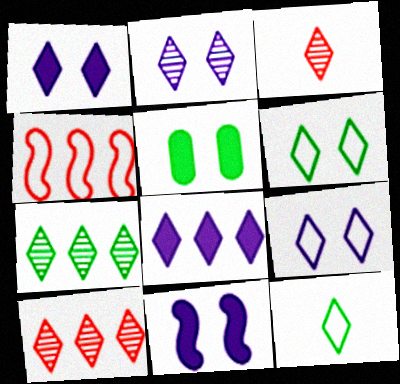[[1, 2, 9], 
[1, 10, 12], 
[2, 3, 7], 
[3, 6, 8]]